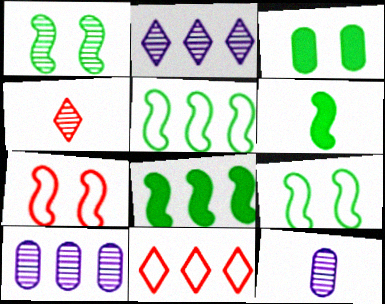[[1, 4, 10], 
[1, 5, 6], 
[8, 10, 11]]